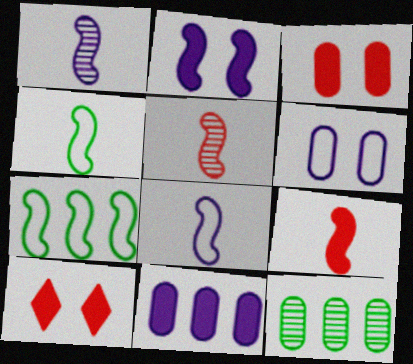[[1, 4, 9], 
[2, 5, 7], 
[8, 10, 12]]